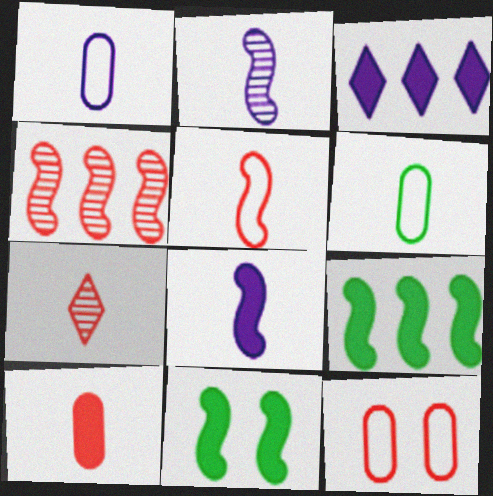[[3, 10, 11], 
[5, 7, 10], 
[6, 7, 8]]